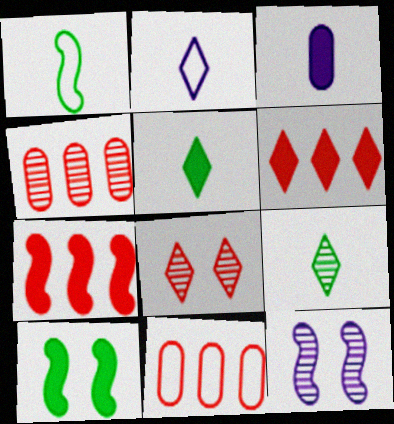[[1, 7, 12], 
[2, 4, 10], 
[3, 6, 10], 
[4, 9, 12], 
[5, 11, 12]]